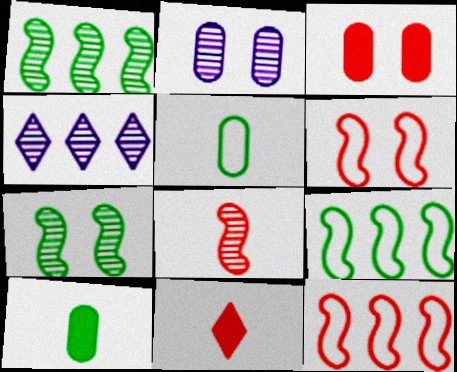[[2, 9, 11], 
[4, 6, 10]]